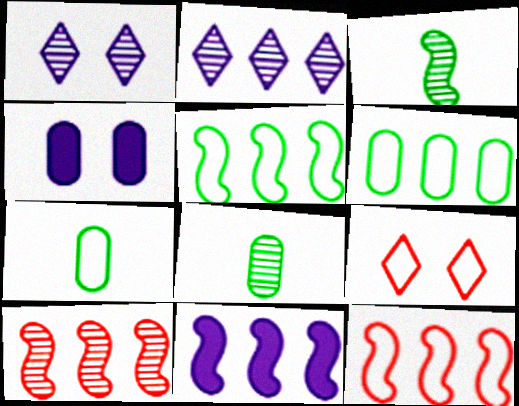[[1, 8, 10], 
[5, 10, 11], 
[8, 9, 11]]